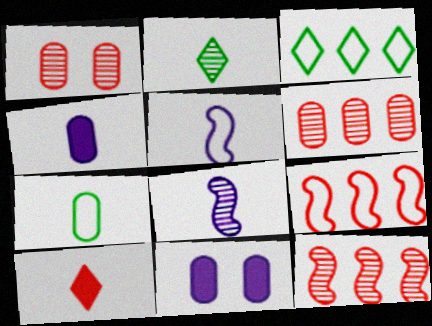[[1, 9, 10], 
[2, 9, 11], 
[6, 7, 11], 
[7, 8, 10]]